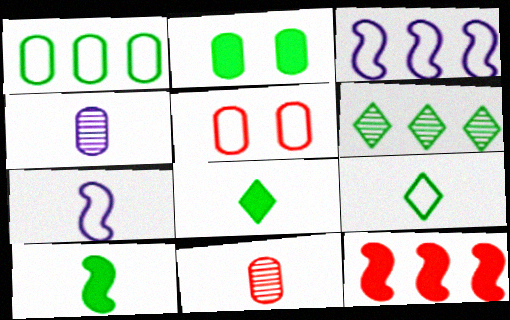[[3, 5, 9], 
[7, 8, 11]]